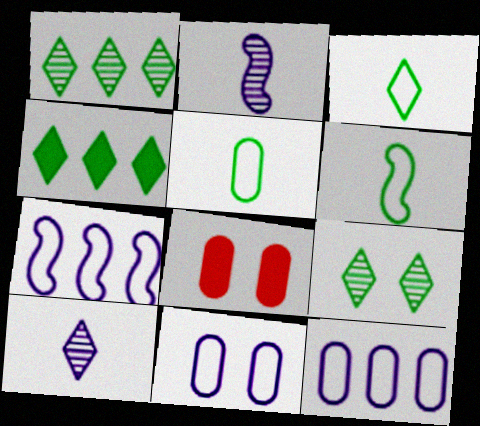[[3, 4, 9], 
[3, 5, 6]]